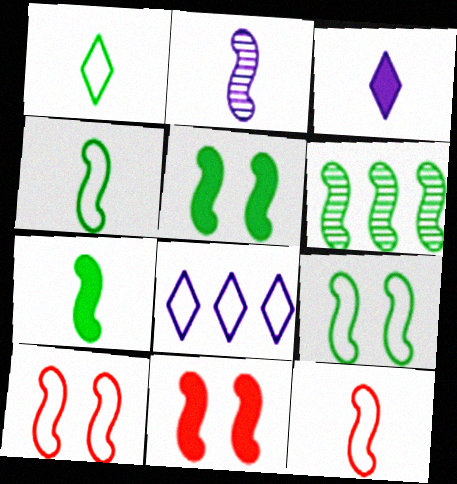[[2, 7, 12], 
[4, 5, 6], 
[6, 7, 9]]